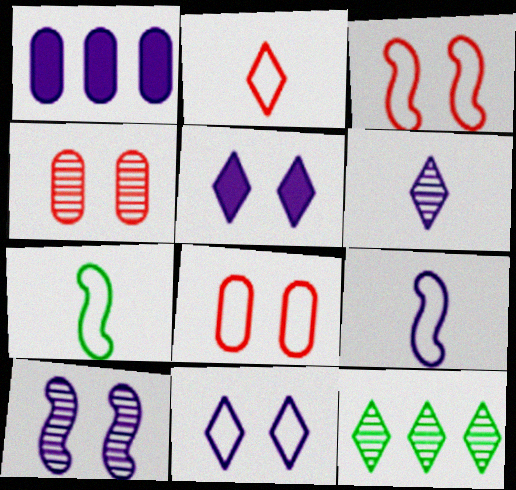[[2, 5, 12]]